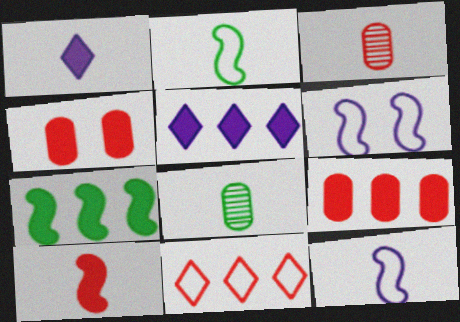[[1, 2, 3], 
[1, 4, 7], 
[5, 7, 9]]